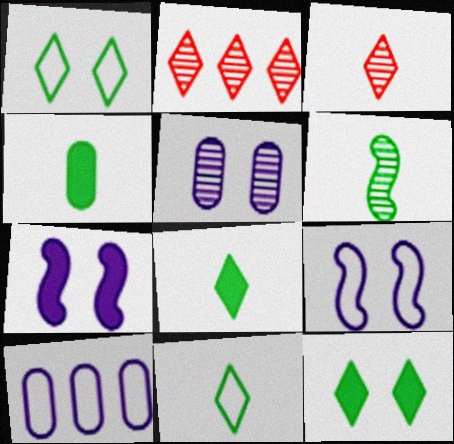[[2, 4, 9], 
[2, 5, 6], 
[4, 6, 11]]